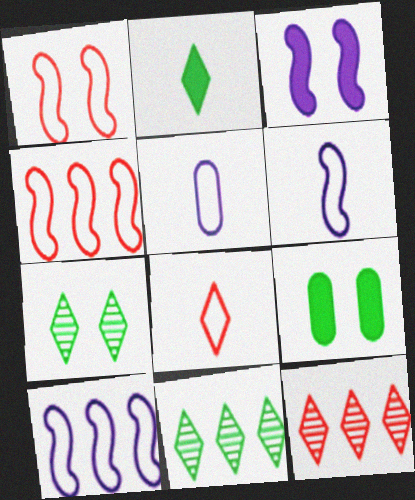[[6, 9, 12]]